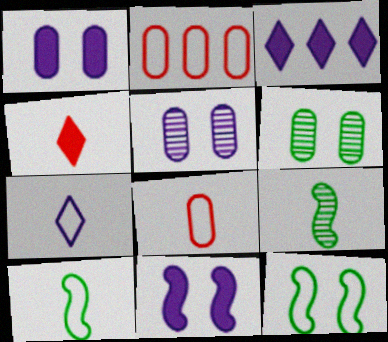[[2, 7, 12], 
[7, 8, 10]]